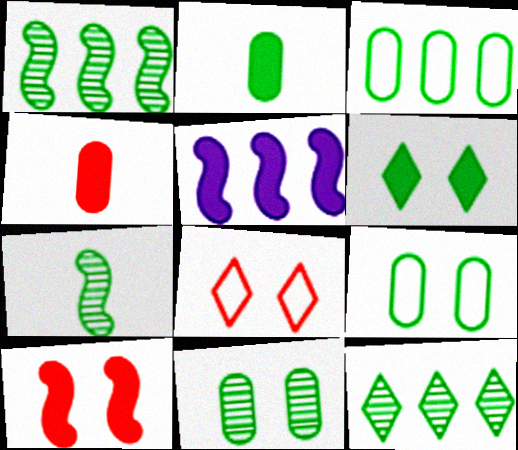[[2, 3, 11], 
[3, 6, 7], 
[4, 5, 6], 
[7, 11, 12]]